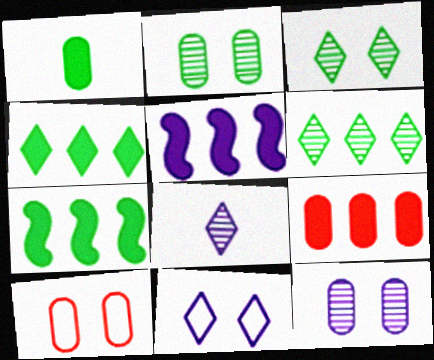[[4, 5, 9], 
[7, 8, 10]]